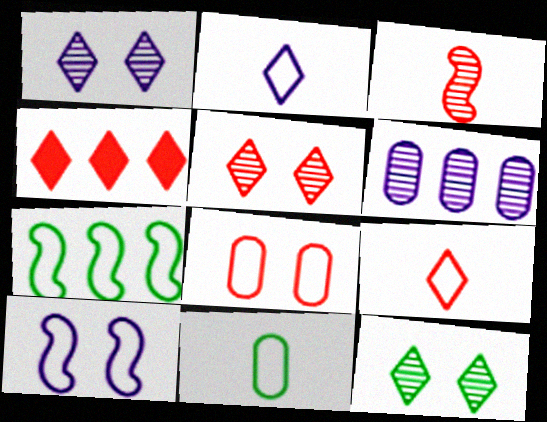[[1, 5, 12], 
[2, 4, 12], 
[2, 7, 8], 
[3, 4, 8], 
[3, 6, 12], 
[4, 5, 9], 
[4, 6, 7]]